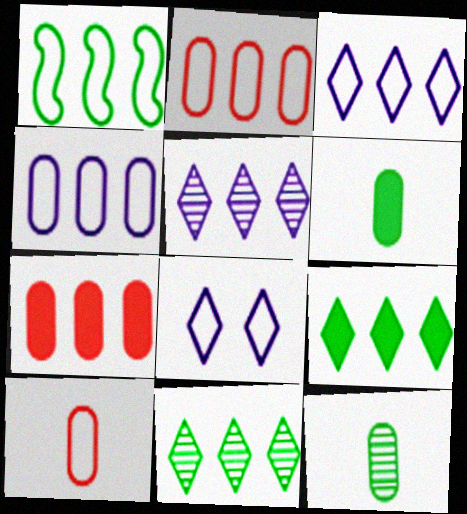[[1, 2, 3], 
[1, 5, 7], 
[1, 8, 10]]